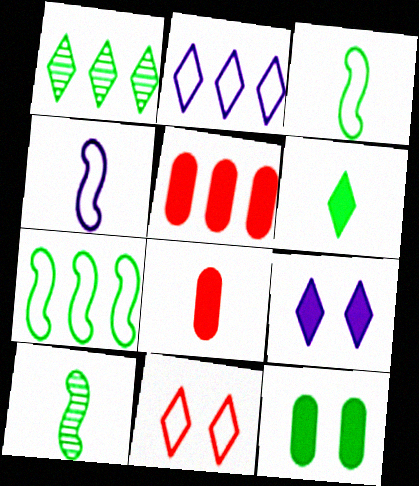[[1, 3, 12]]